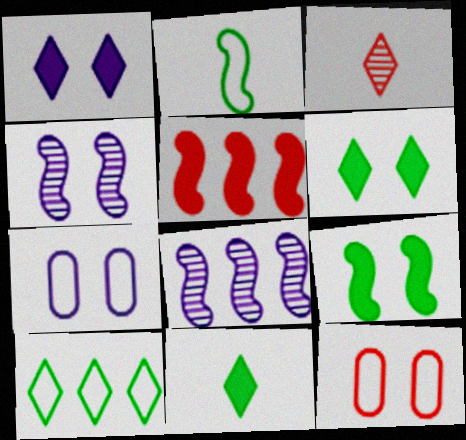[[1, 3, 10], 
[1, 4, 7], 
[2, 4, 5], 
[3, 5, 12], 
[4, 6, 12], 
[8, 11, 12]]